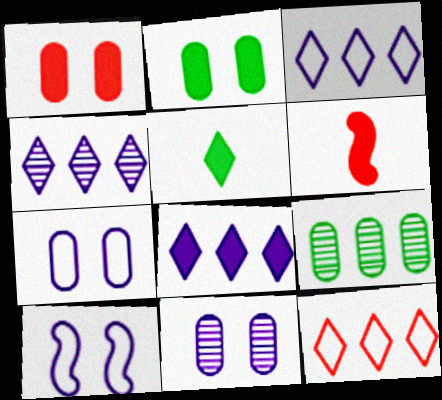[[2, 6, 8], 
[3, 4, 8]]